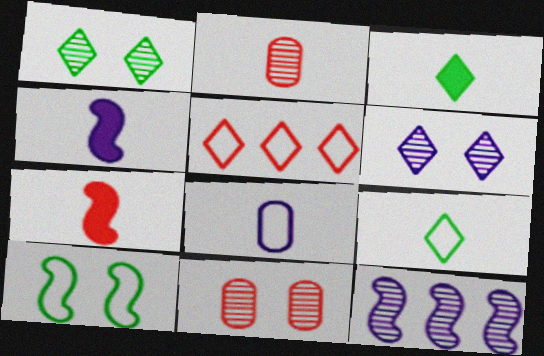[[1, 2, 12], 
[2, 4, 9], 
[3, 5, 6], 
[5, 7, 11], 
[5, 8, 10], 
[7, 10, 12]]